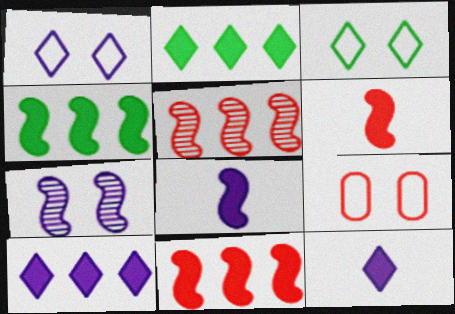[]